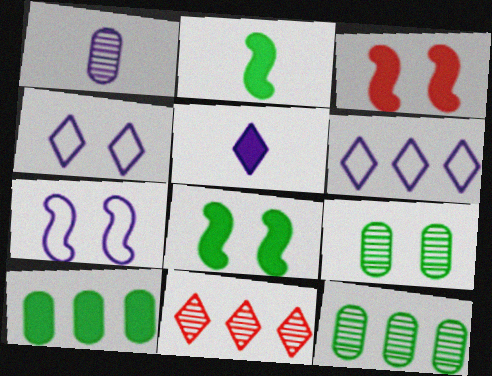[[3, 4, 9], 
[3, 5, 10]]